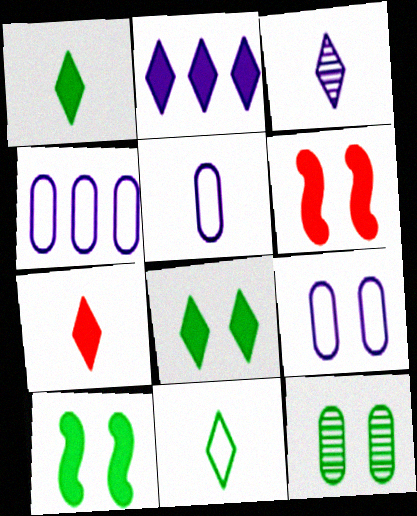[[2, 7, 8], 
[3, 7, 11], 
[4, 5, 9]]